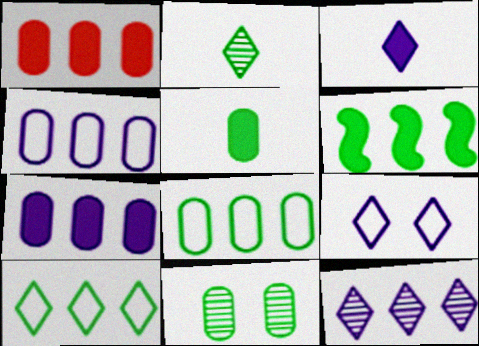[[3, 9, 12], 
[5, 8, 11]]